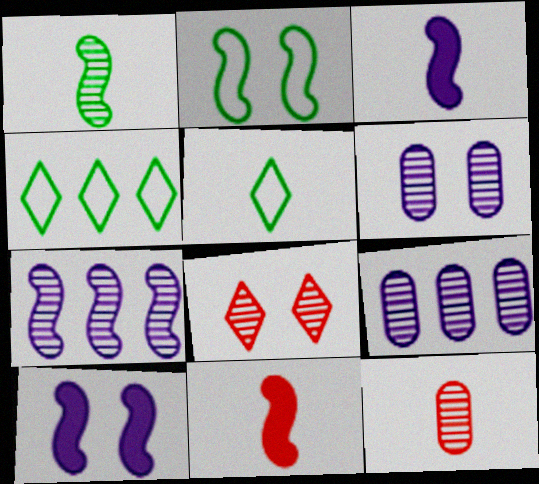[[1, 8, 9], 
[2, 7, 11], 
[3, 5, 12], 
[4, 6, 11], 
[4, 10, 12]]